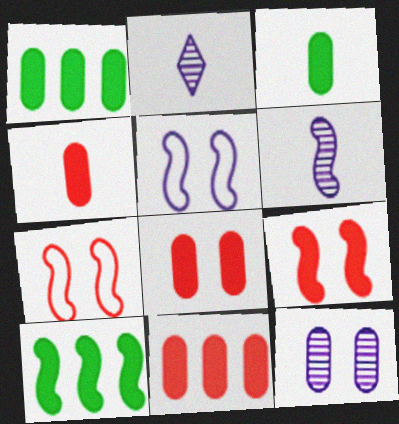[[1, 2, 7], 
[4, 8, 11], 
[6, 7, 10]]